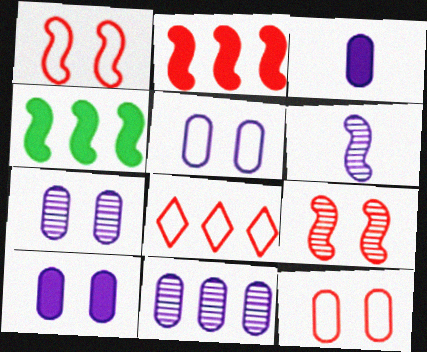[[1, 4, 6], 
[3, 5, 11], 
[4, 8, 11], 
[5, 7, 10]]